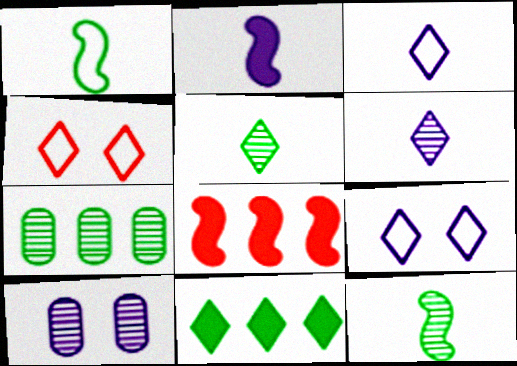[[2, 4, 7], 
[4, 6, 11]]